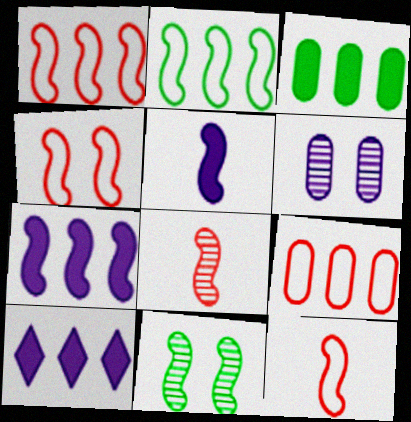[[1, 4, 12], 
[1, 5, 11], 
[7, 11, 12]]